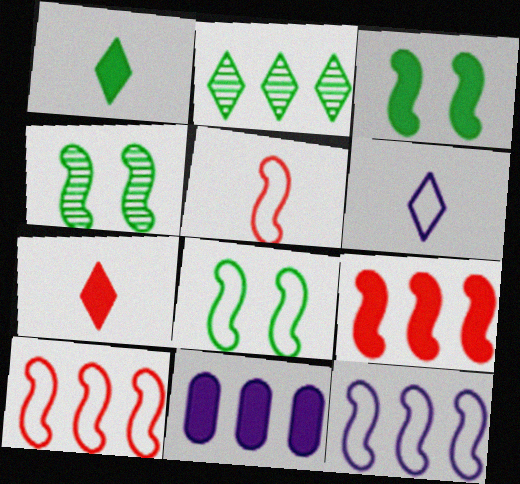[[2, 10, 11], 
[3, 4, 8], 
[3, 7, 11], 
[5, 8, 12]]